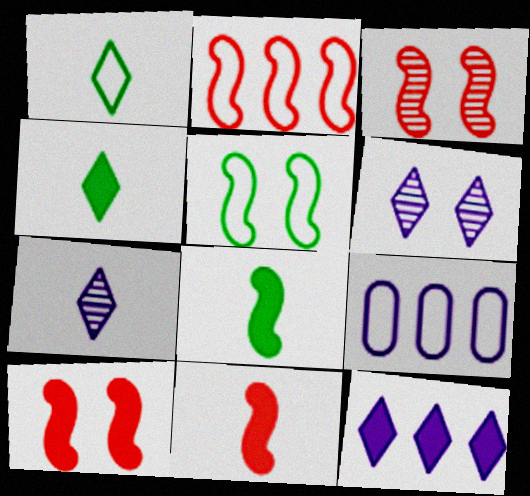[[2, 3, 11], 
[3, 4, 9]]